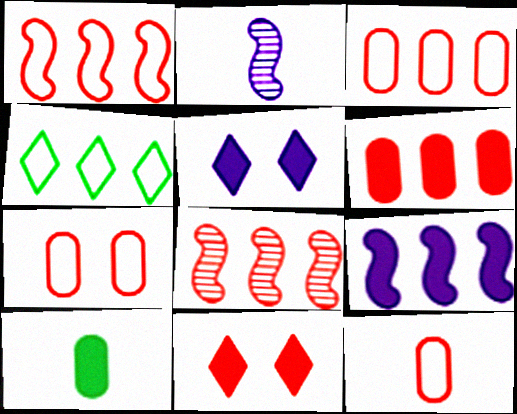[[3, 7, 12], 
[8, 11, 12], 
[9, 10, 11]]